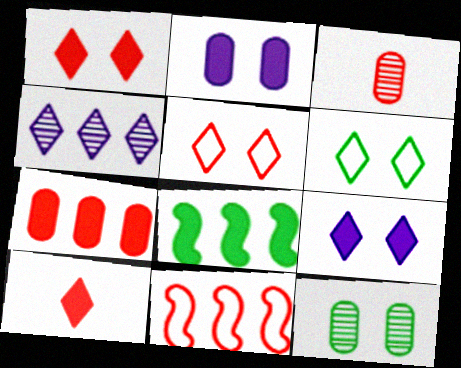[[1, 3, 11], 
[2, 8, 10], 
[4, 6, 10]]